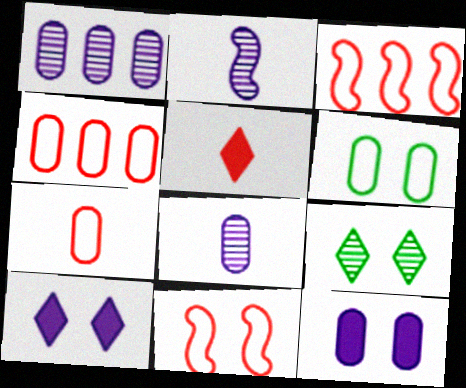[[9, 11, 12]]